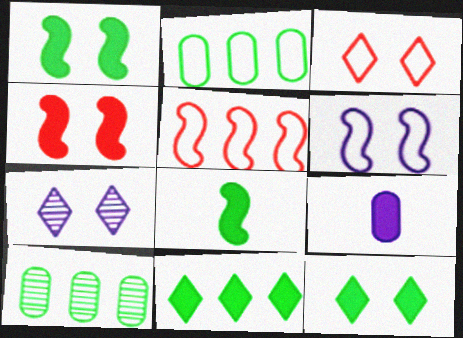[[3, 7, 12], 
[4, 9, 11]]